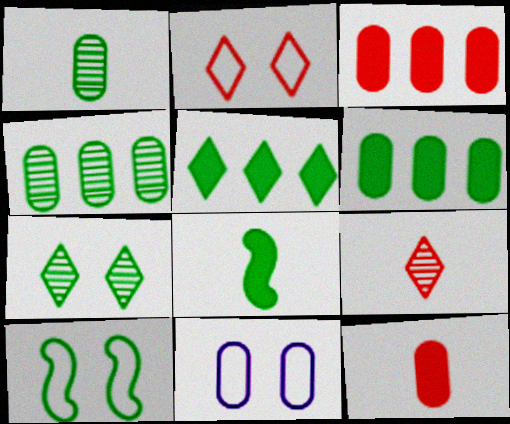[[1, 3, 11], 
[1, 5, 10], 
[2, 10, 11], 
[4, 11, 12]]